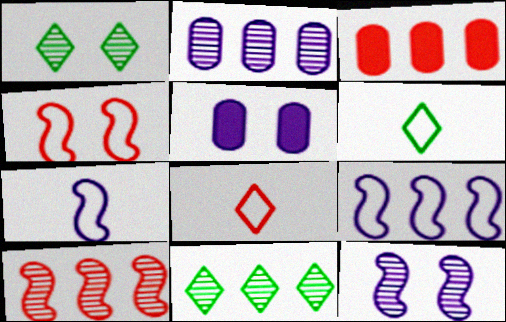[[1, 3, 7], 
[1, 4, 5], 
[2, 10, 11], 
[3, 6, 12], 
[3, 9, 11], 
[5, 6, 10]]